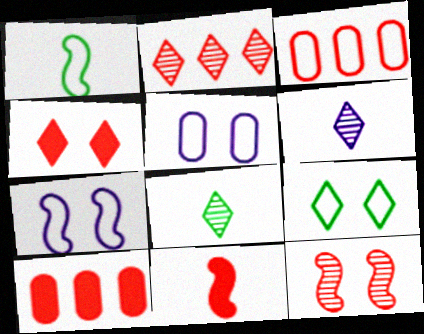[[4, 10, 11], 
[7, 8, 10]]